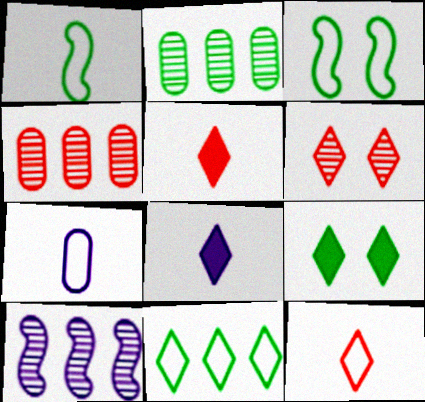[[1, 2, 9], 
[1, 7, 12], 
[3, 4, 8], 
[6, 8, 11]]